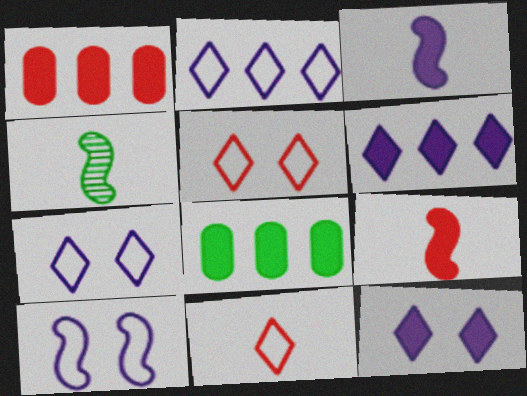[[1, 4, 7], 
[8, 9, 12]]